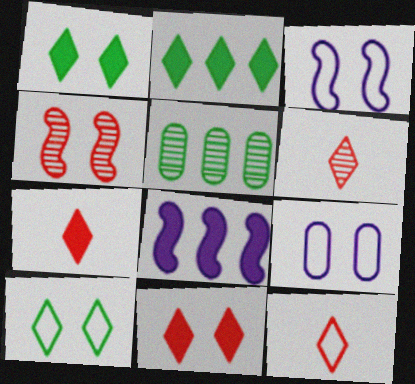[[1, 4, 9], 
[3, 5, 7], 
[6, 7, 12]]